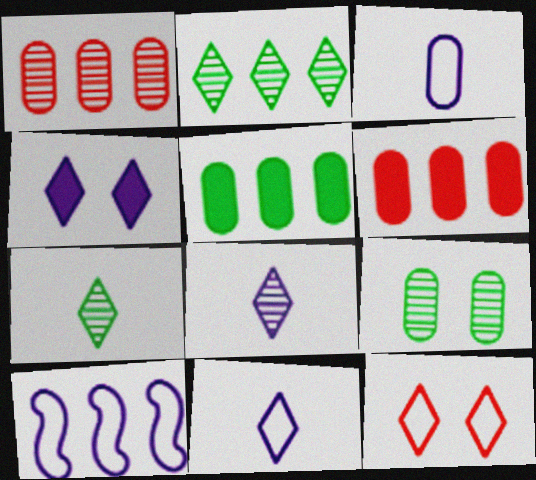[[2, 6, 10], 
[3, 6, 9]]